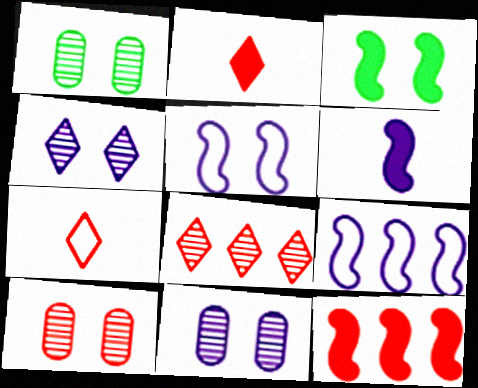[[1, 2, 9], 
[1, 10, 11], 
[3, 6, 12], 
[7, 10, 12]]